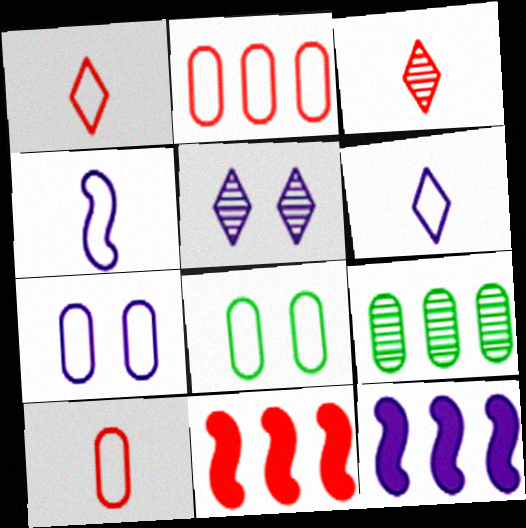[[3, 8, 12]]